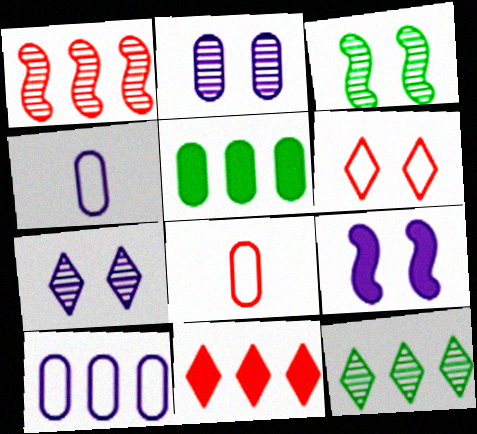[[2, 5, 8], 
[3, 4, 11], 
[8, 9, 12]]